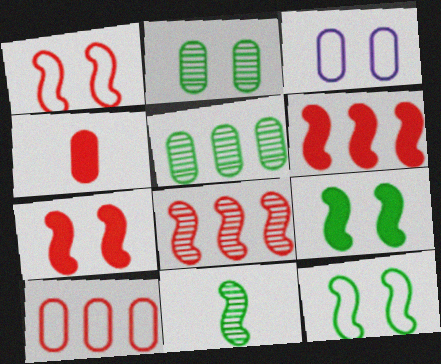[[3, 4, 5]]